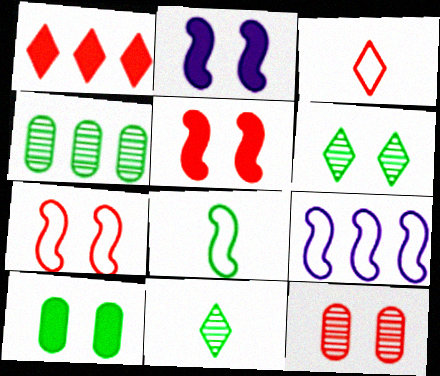[[1, 4, 9], 
[2, 3, 4], 
[7, 8, 9]]